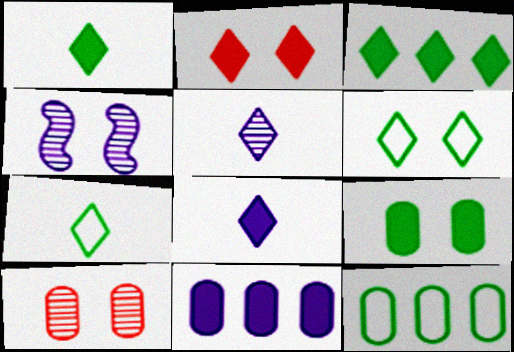[[2, 3, 8]]